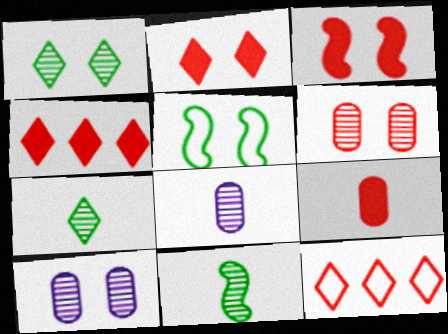[[2, 5, 10], 
[3, 4, 9], 
[4, 5, 8]]